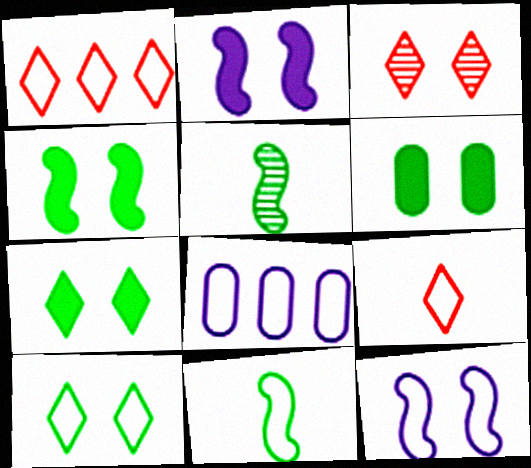[[3, 6, 12], 
[4, 6, 7]]